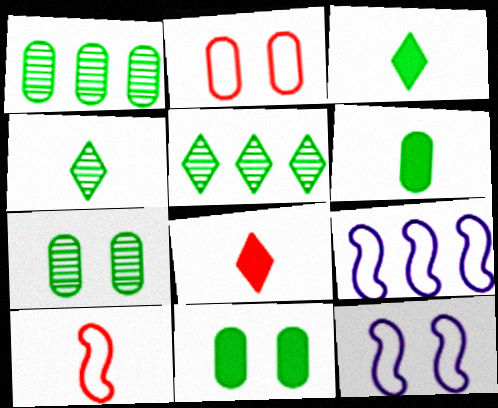[[1, 8, 12], 
[7, 8, 9]]